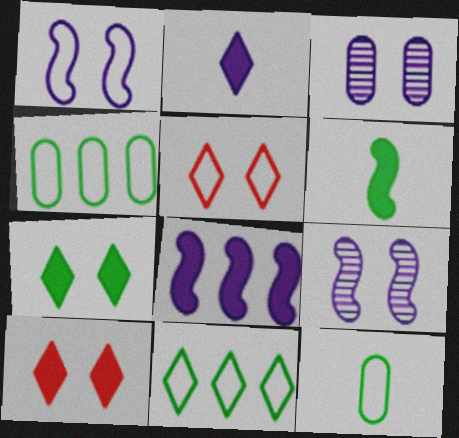[]